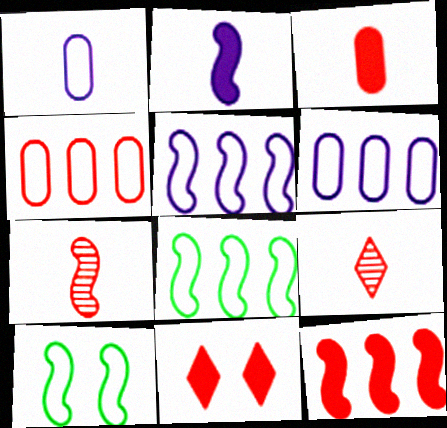[[3, 11, 12], 
[4, 7, 11]]